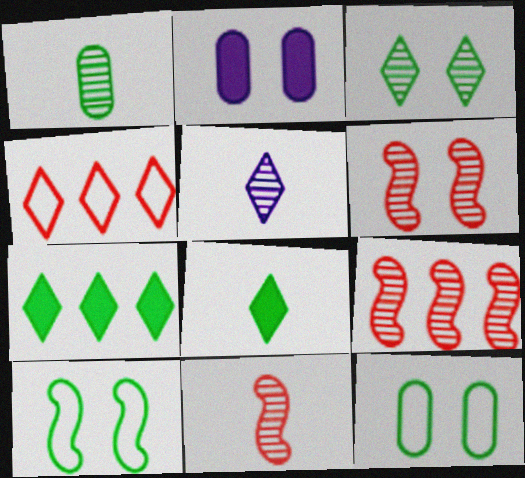[[1, 5, 11], 
[1, 7, 10], 
[6, 9, 11]]